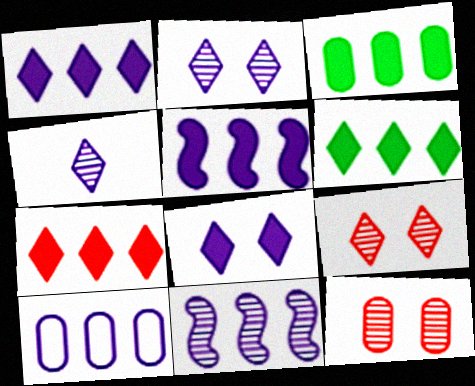[[1, 6, 7], 
[1, 10, 11], 
[3, 5, 7]]